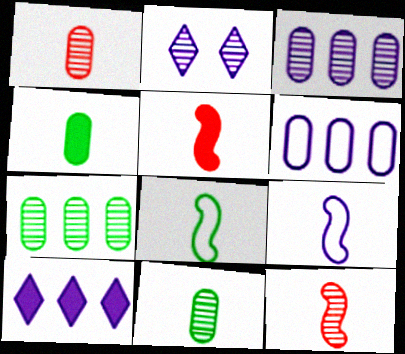[[2, 7, 12]]